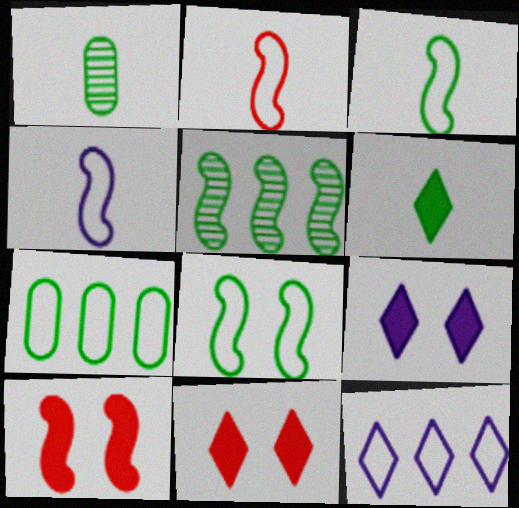[[1, 3, 6], 
[1, 10, 12], 
[2, 3, 4], 
[4, 5, 10]]